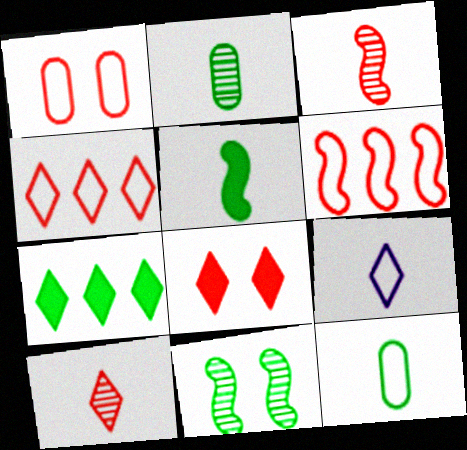[[4, 8, 10], 
[7, 11, 12]]